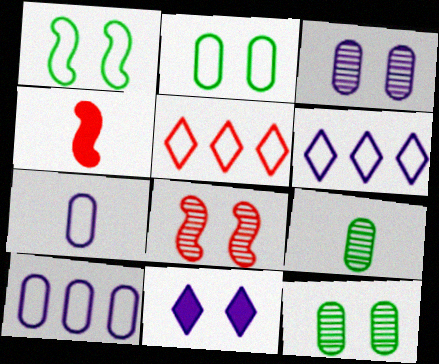[[1, 5, 7], 
[2, 8, 11], 
[4, 6, 12]]